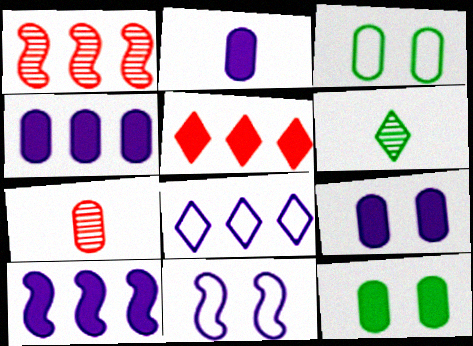[[2, 4, 9], 
[3, 4, 7]]